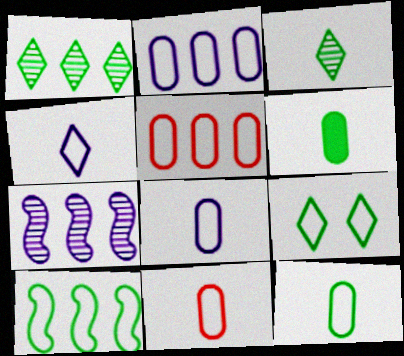[[8, 11, 12], 
[9, 10, 12]]